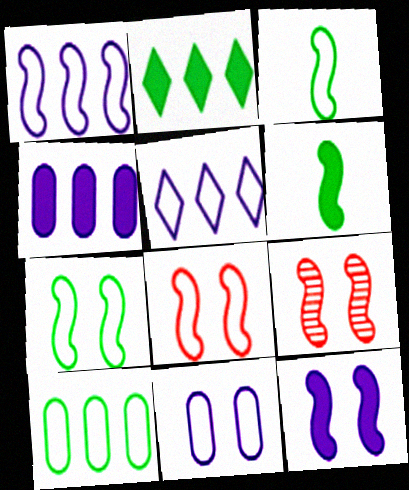[[1, 3, 8], 
[1, 6, 9], 
[7, 9, 12]]